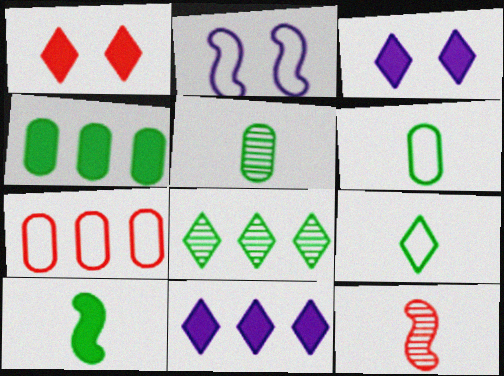[[1, 7, 12], 
[2, 7, 9], 
[5, 9, 10]]